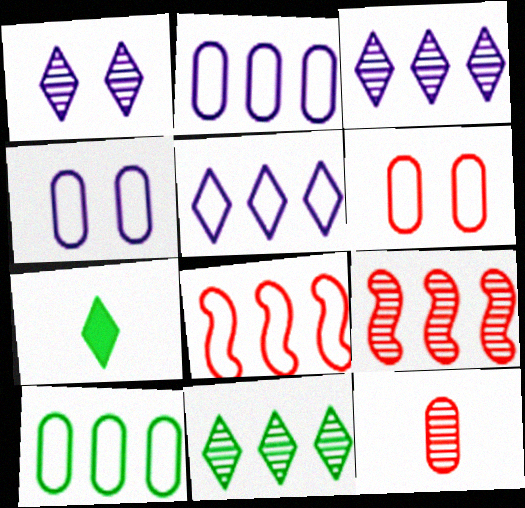[[4, 7, 9], 
[5, 8, 10]]